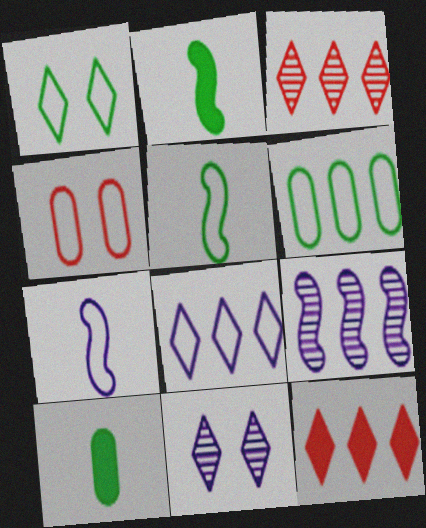[[1, 5, 6], 
[4, 5, 8], 
[6, 9, 12]]